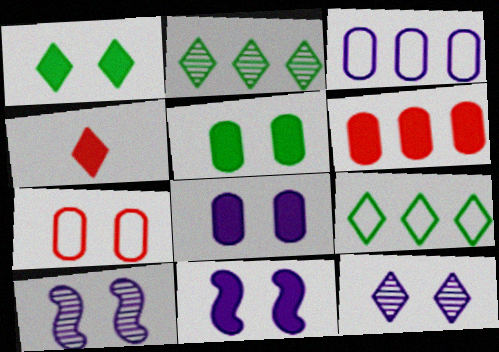[[1, 7, 10], 
[4, 9, 12]]